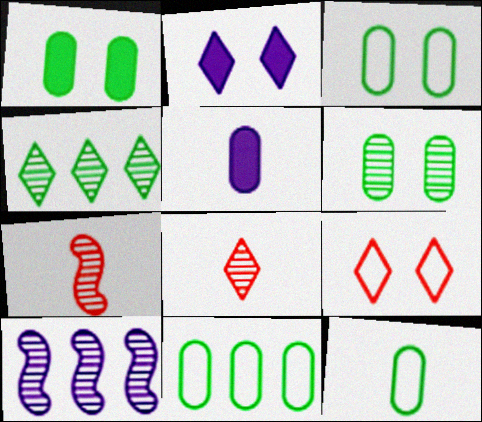[[1, 3, 6], 
[2, 7, 11], 
[3, 11, 12], 
[6, 8, 10]]